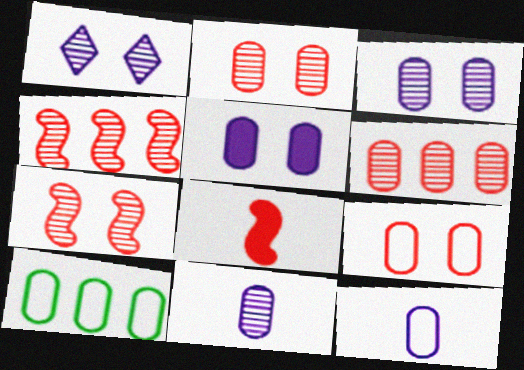[[1, 8, 10], 
[9, 10, 12]]